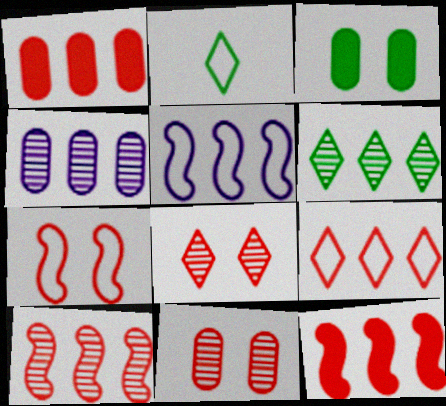[[1, 5, 6], 
[1, 9, 10], 
[4, 6, 10]]